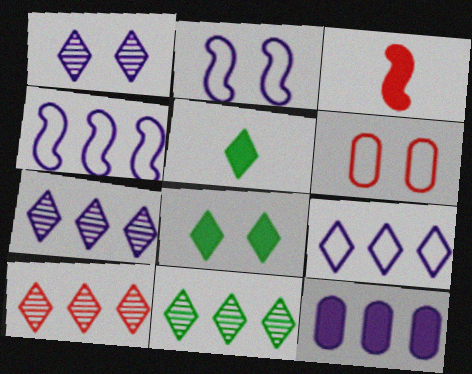[[3, 6, 10], 
[3, 8, 12], 
[4, 7, 12], 
[7, 10, 11]]